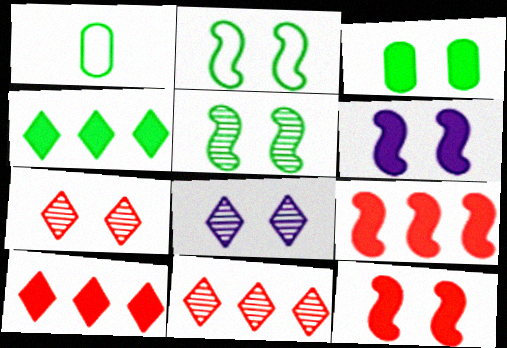[[1, 4, 5], 
[1, 6, 11], 
[1, 8, 9]]